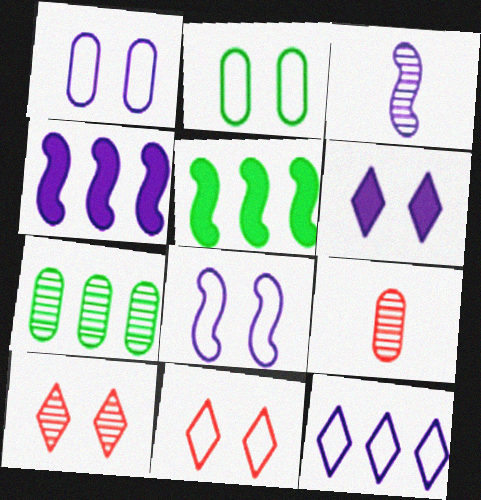[[2, 8, 11], 
[3, 4, 8], 
[3, 7, 10]]